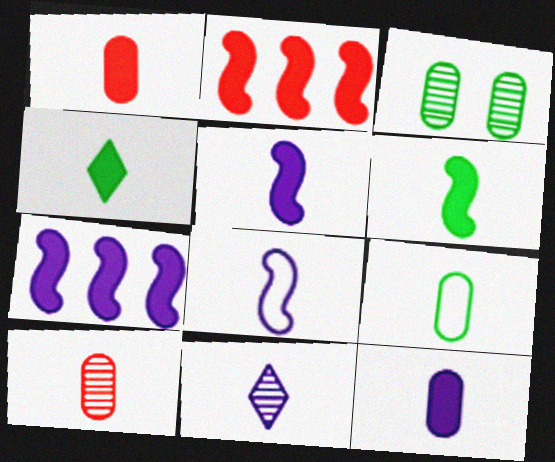[[1, 4, 5], 
[4, 8, 10], 
[8, 11, 12], 
[9, 10, 12]]